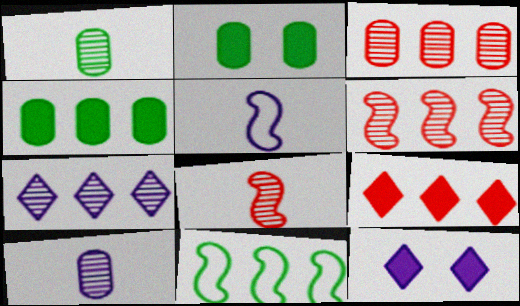[]